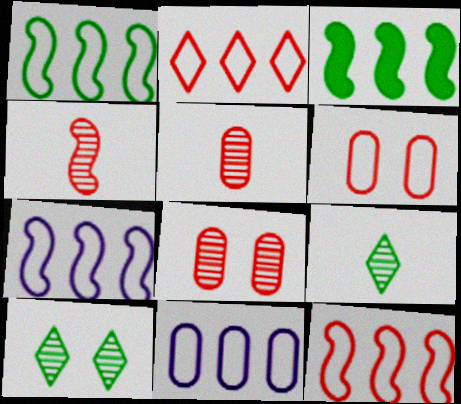[[1, 2, 11], 
[1, 7, 12]]